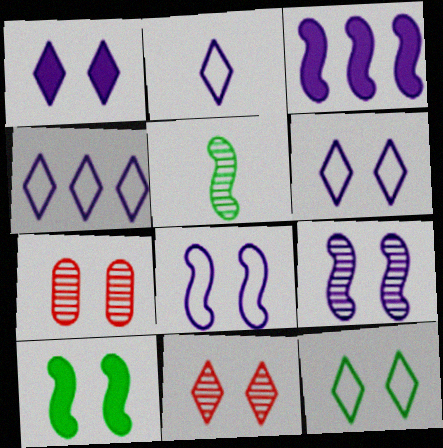[[1, 11, 12], 
[2, 4, 6], 
[6, 7, 10]]